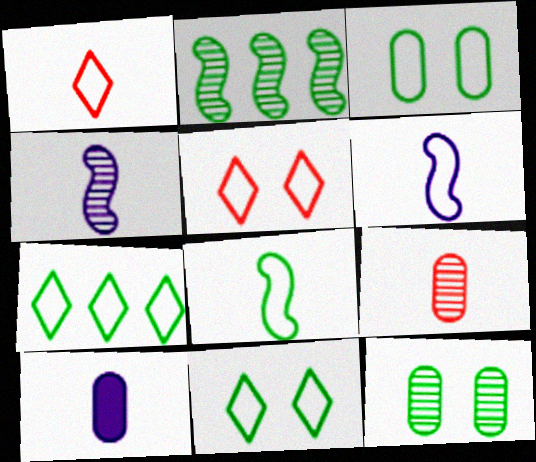[[2, 5, 10], 
[3, 7, 8]]